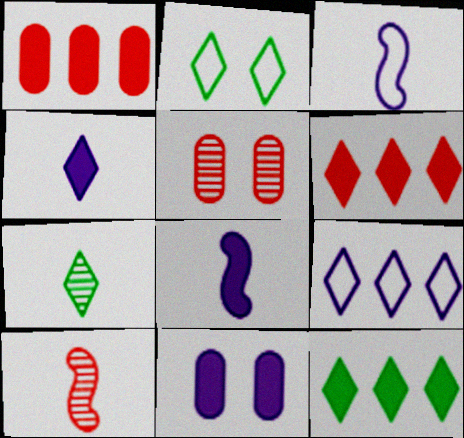[[2, 7, 12], 
[3, 5, 12]]